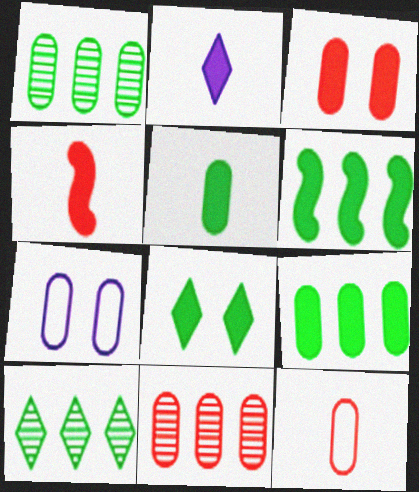[[2, 3, 6], 
[2, 4, 5], 
[3, 11, 12], 
[4, 7, 10], 
[5, 6, 8], 
[5, 7, 11]]